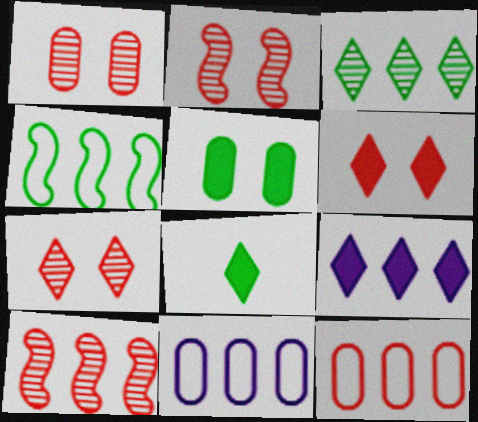[[1, 2, 7], 
[2, 8, 11], 
[6, 8, 9]]